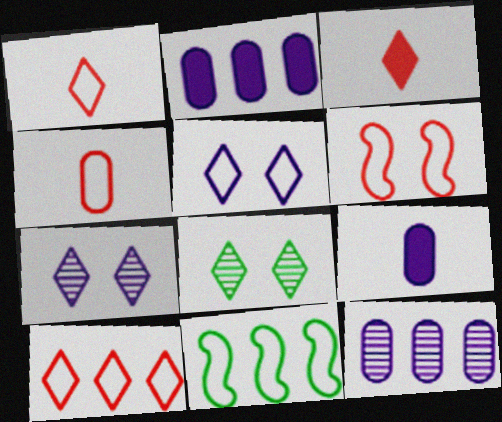[[4, 5, 11], 
[4, 6, 10]]